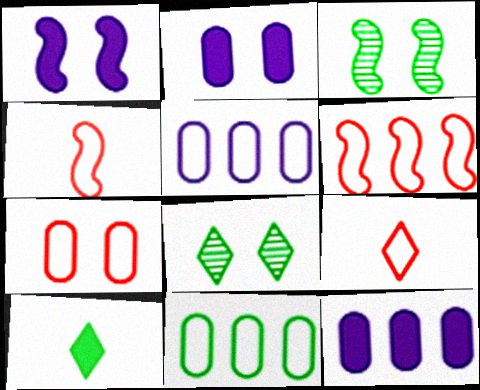[[1, 7, 8], 
[3, 9, 12], 
[3, 10, 11], 
[4, 8, 12], 
[6, 7, 9]]